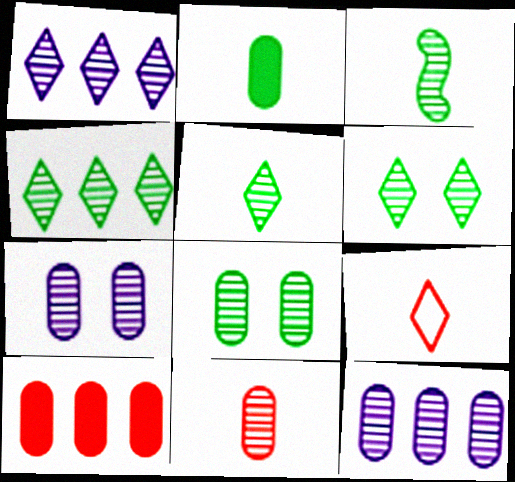[[3, 4, 8], 
[4, 5, 6], 
[8, 11, 12]]